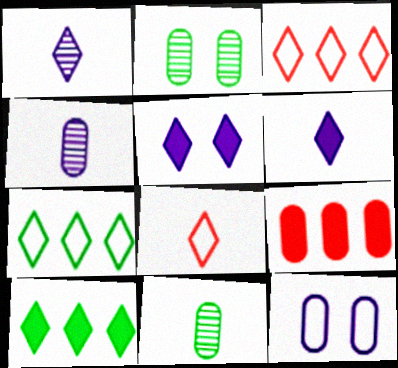[[9, 11, 12]]